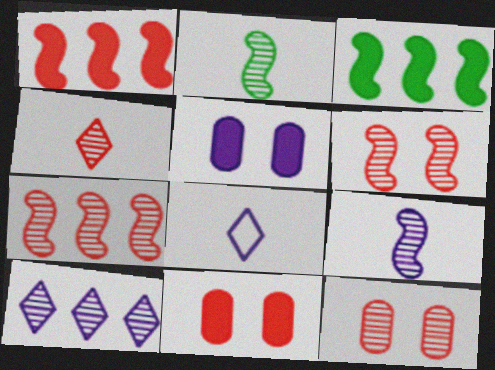[[2, 10, 12], 
[3, 8, 12], 
[4, 7, 12]]